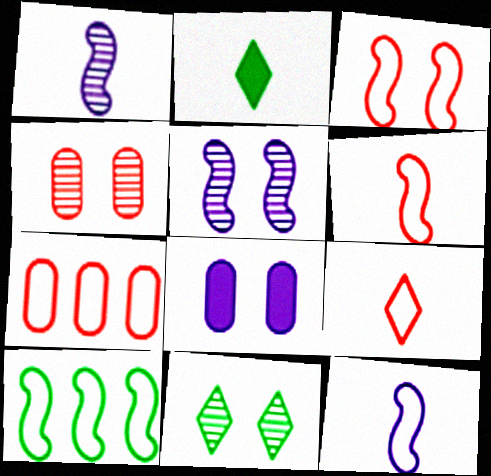[[2, 5, 7], 
[3, 7, 9], 
[3, 8, 11], 
[3, 10, 12], 
[4, 5, 11]]